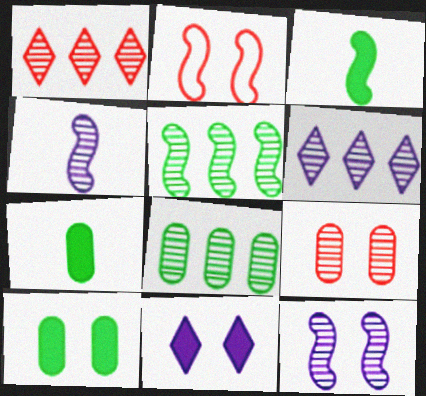[[2, 6, 7]]